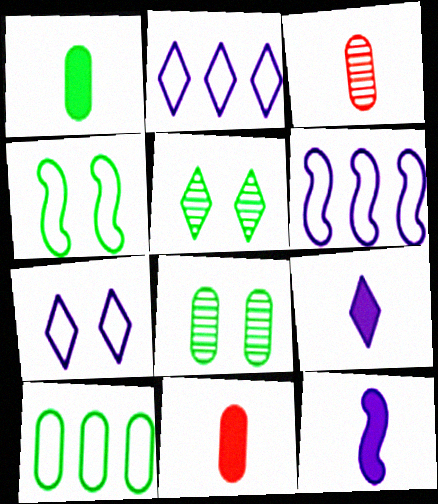[[1, 8, 10], 
[5, 6, 11]]